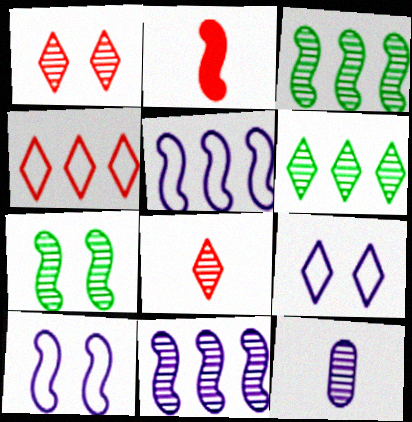[[1, 3, 12], 
[2, 3, 10], 
[2, 5, 7]]